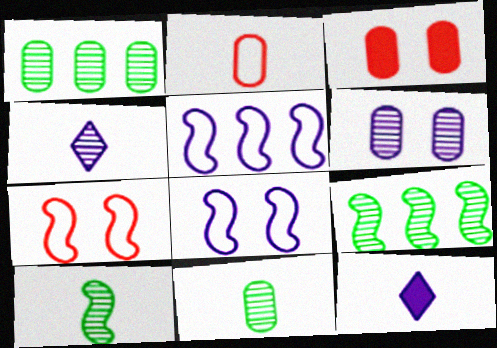[[1, 7, 12], 
[2, 10, 12], 
[5, 6, 12]]